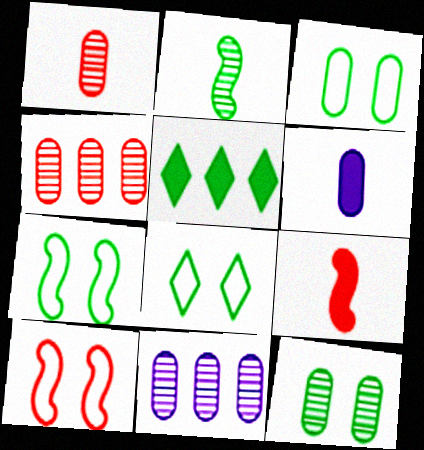[[1, 11, 12], 
[2, 3, 5], 
[3, 4, 6], 
[3, 7, 8], 
[8, 9, 11]]